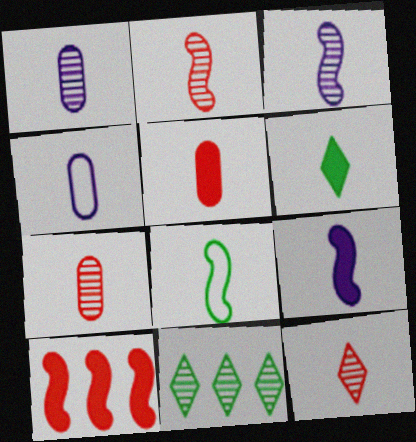[[2, 4, 6], 
[2, 7, 12], 
[2, 8, 9], 
[5, 6, 9]]